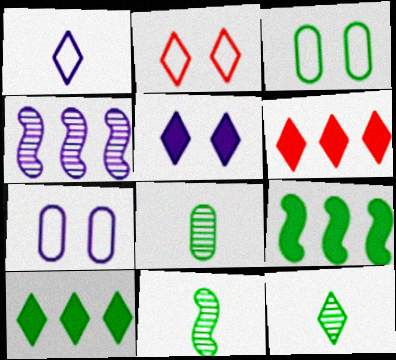[[3, 9, 12], 
[3, 10, 11], 
[6, 7, 11], 
[8, 11, 12]]